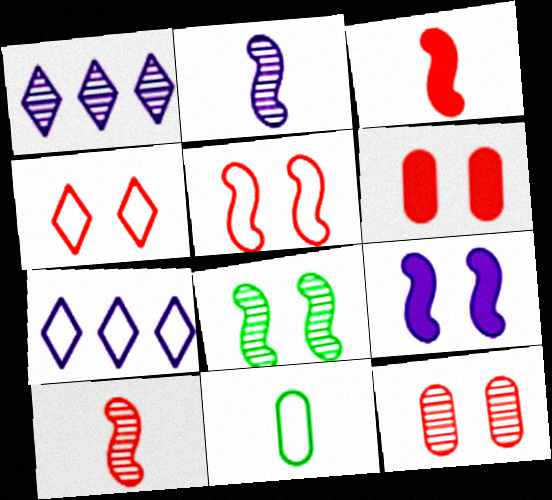[[5, 7, 11], 
[5, 8, 9]]